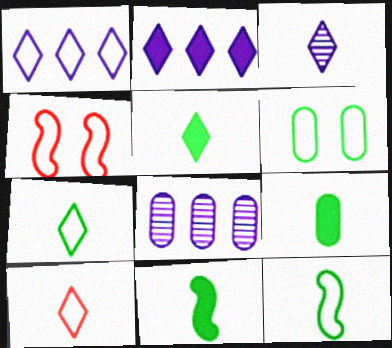[[3, 5, 10], 
[4, 5, 8], 
[5, 9, 11]]